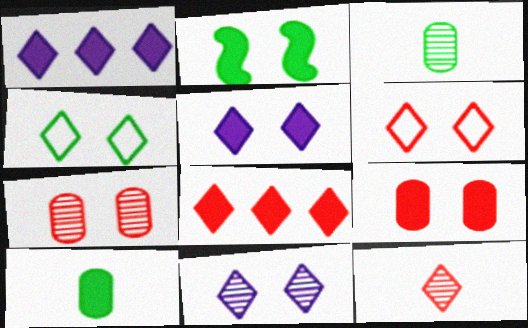[[1, 4, 12], 
[2, 5, 9], 
[6, 8, 12]]